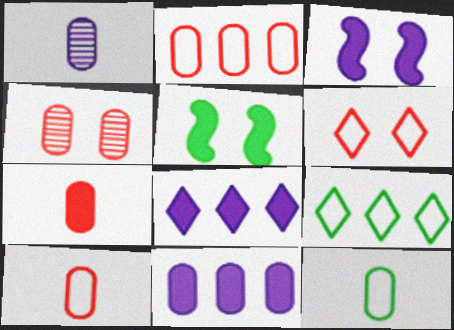[[1, 7, 12], 
[2, 4, 7], 
[4, 11, 12], 
[5, 7, 8]]